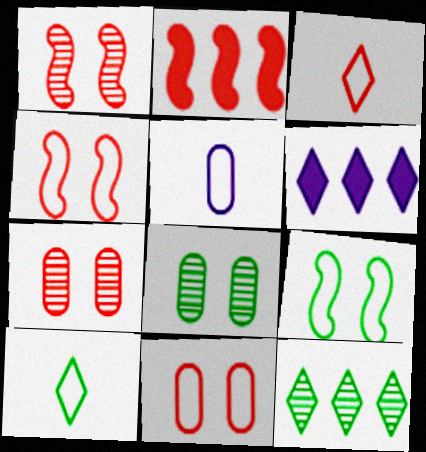[[2, 3, 7]]